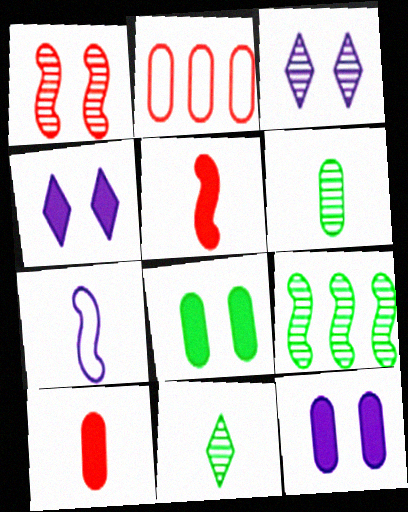[[2, 6, 12], 
[7, 10, 11]]